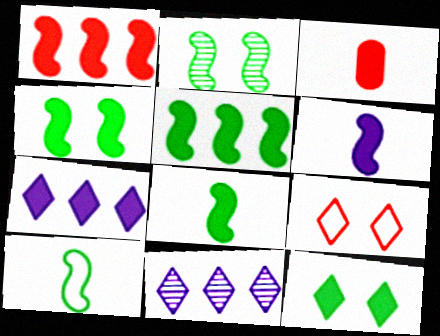[[1, 4, 6], 
[2, 5, 10], 
[3, 4, 7], 
[4, 5, 8]]